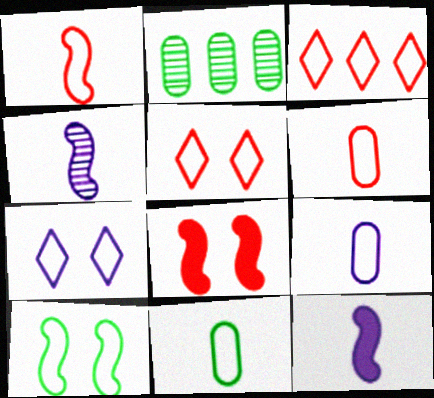[[2, 5, 12], 
[3, 9, 10], 
[6, 9, 11]]